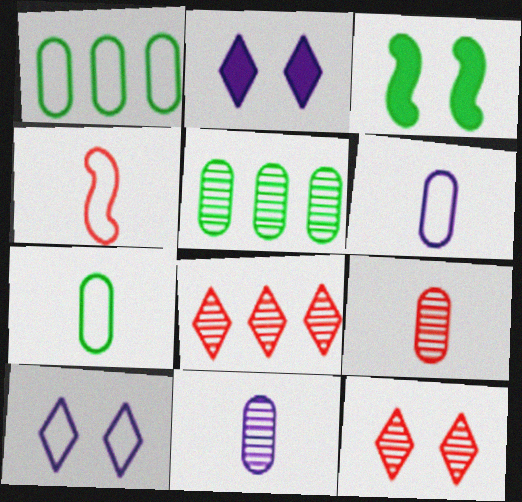[[1, 4, 10], 
[2, 4, 5], 
[3, 6, 8]]